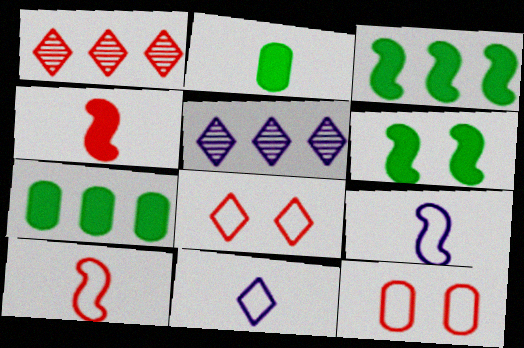[[1, 4, 12]]